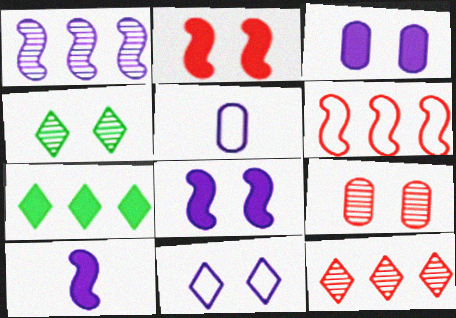[]